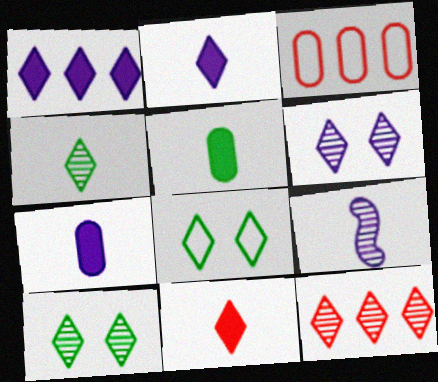[[2, 8, 12], 
[4, 6, 12]]